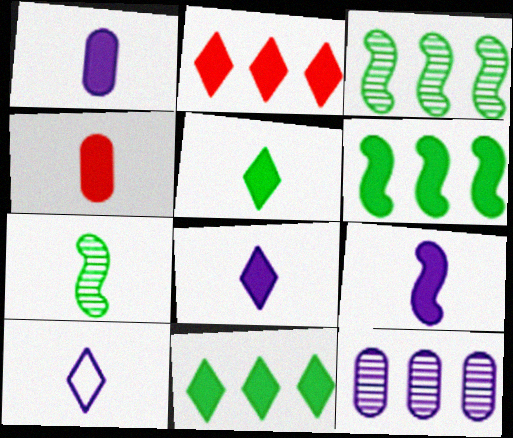[[1, 8, 9], 
[4, 5, 9], 
[4, 7, 10]]